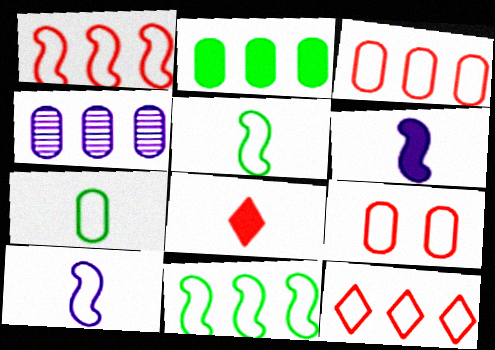[[1, 3, 12], 
[2, 3, 4]]